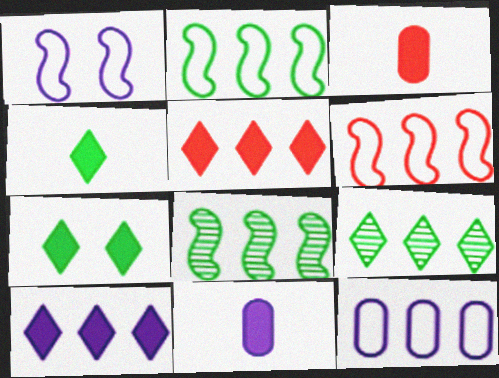[[1, 3, 9], 
[5, 8, 12]]